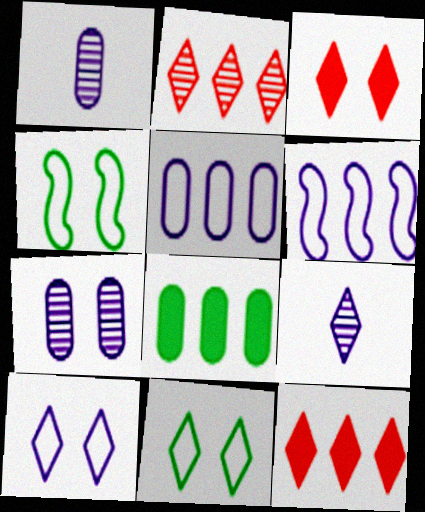[[1, 4, 12], 
[2, 6, 8], 
[3, 4, 7], 
[9, 11, 12]]